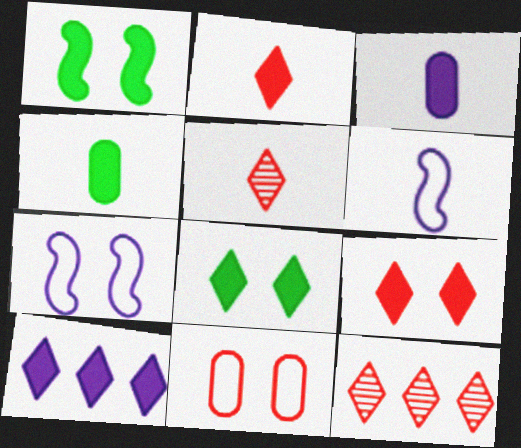[[2, 8, 10], 
[4, 5, 6], 
[4, 7, 12]]